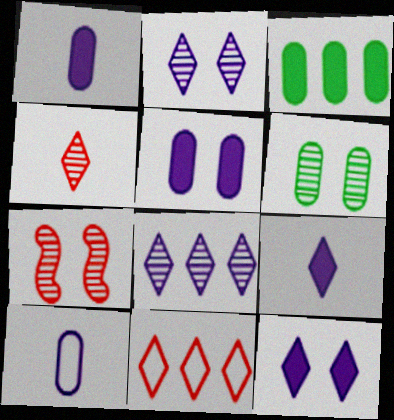[[2, 6, 7]]